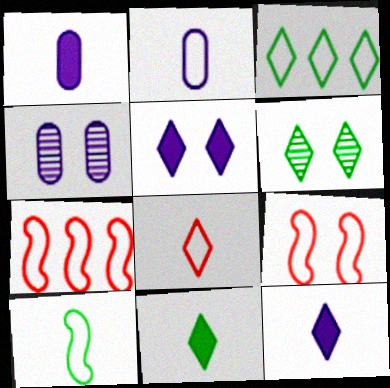[[1, 6, 7], 
[2, 3, 9], 
[2, 8, 10], 
[3, 6, 11], 
[4, 7, 11]]